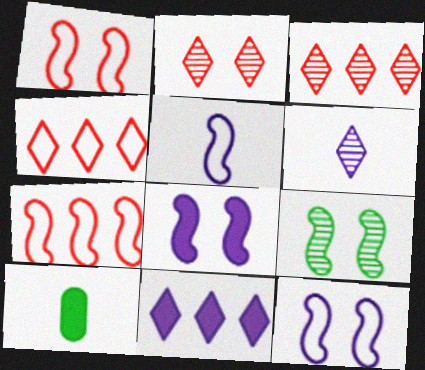[[1, 8, 9], 
[3, 10, 12]]